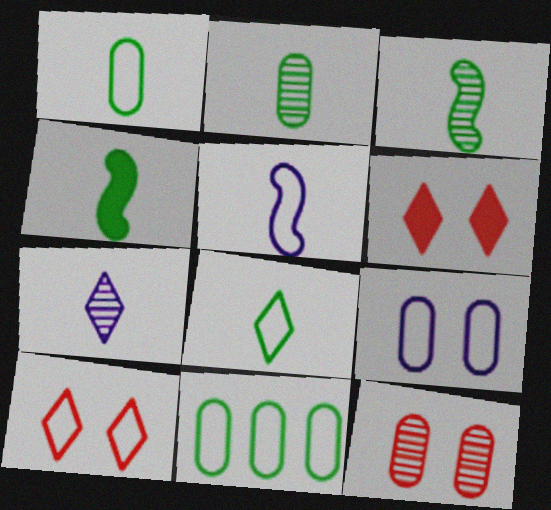[[2, 4, 8], 
[5, 10, 11]]